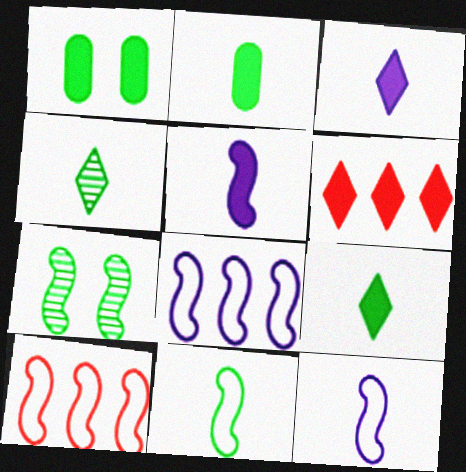[[1, 5, 6], 
[2, 4, 11], 
[5, 7, 10]]